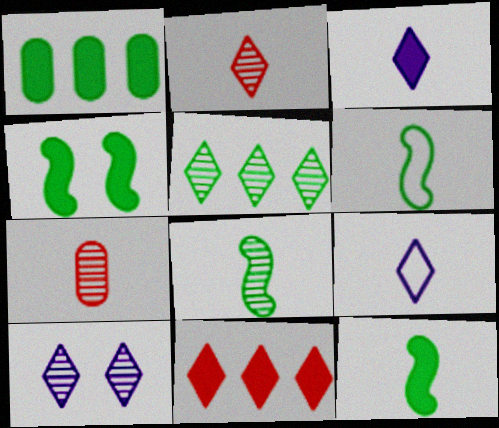[[2, 5, 10], 
[3, 6, 7], 
[6, 8, 12], 
[7, 9, 12]]